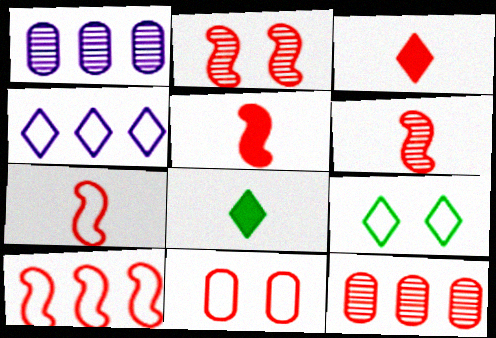[[1, 5, 9], 
[2, 5, 10], 
[5, 6, 7]]